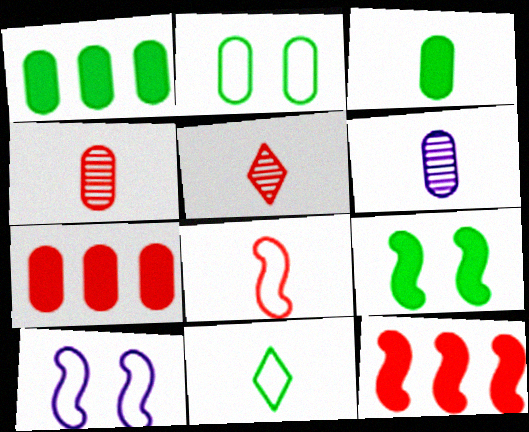[[1, 5, 10], 
[2, 6, 7]]